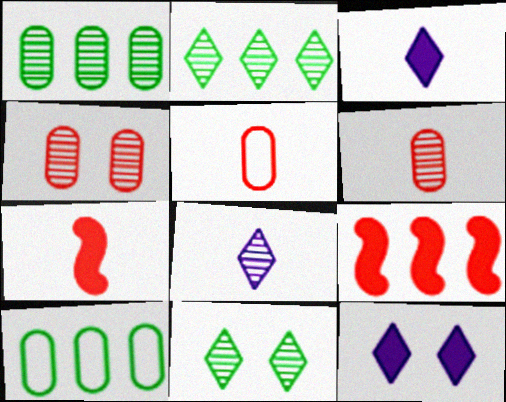[]